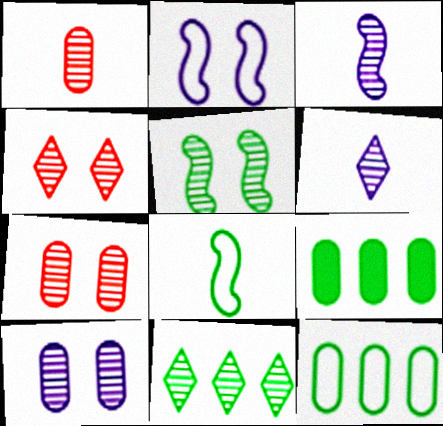[[3, 7, 11], 
[4, 5, 10], 
[4, 6, 11]]